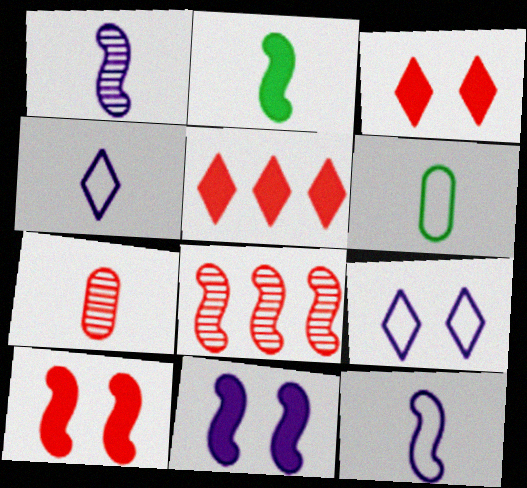[[2, 4, 7]]